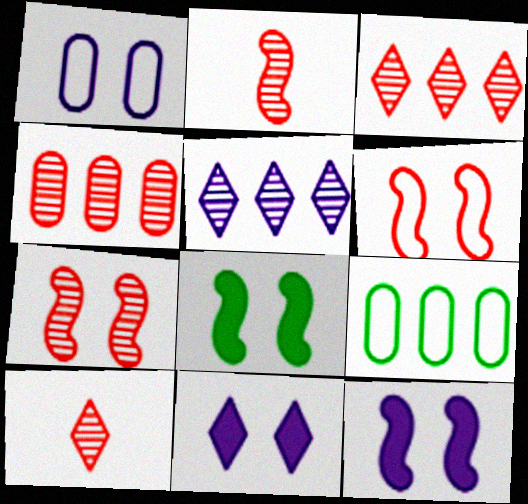[[2, 9, 11], 
[4, 7, 10], 
[9, 10, 12]]